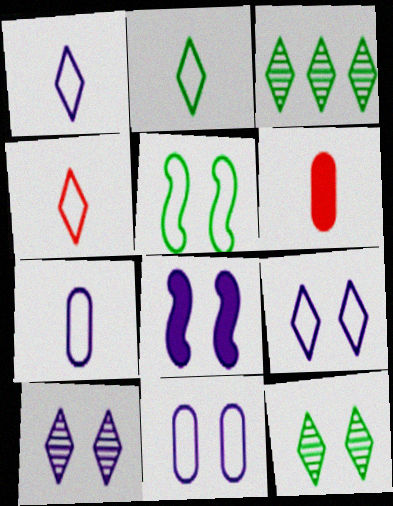[[1, 2, 4], 
[8, 10, 11]]